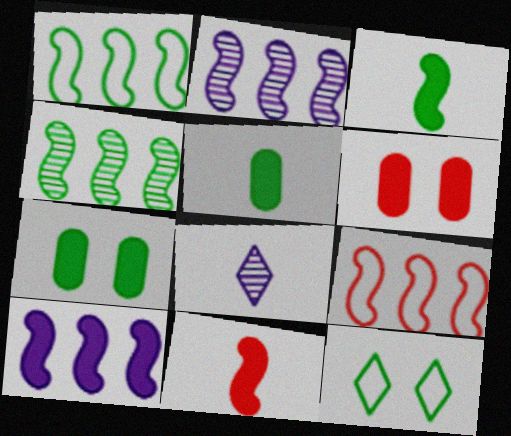[[1, 6, 8], 
[4, 5, 12], 
[4, 9, 10], 
[7, 8, 9]]